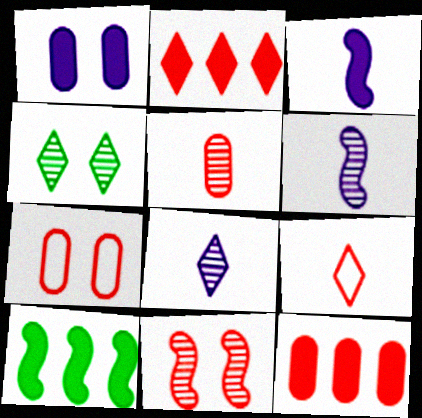[[5, 7, 12], 
[7, 8, 10], 
[9, 11, 12]]